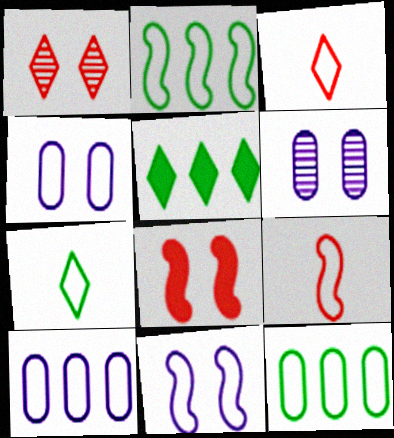[[2, 3, 4], 
[2, 9, 11], 
[3, 11, 12], 
[5, 6, 9]]